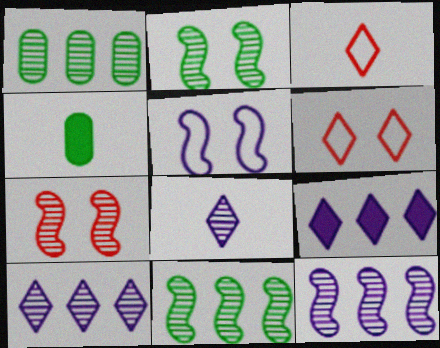[[1, 7, 8], 
[4, 6, 12]]